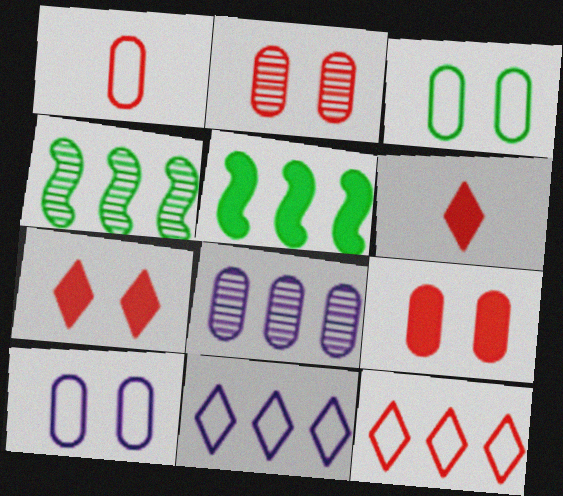[[4, 6, 10], 
[5, 8, 12]]